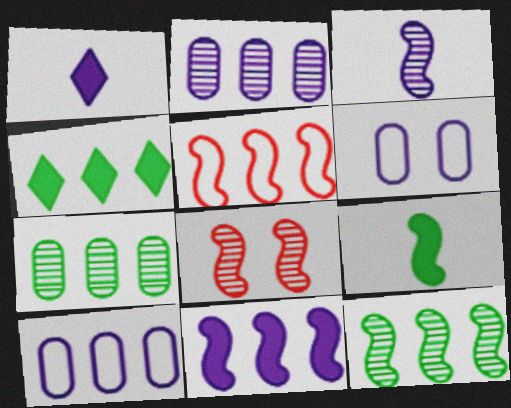[[2, 4, 5], 
[3, 8, 12], 
[5, 11, 12]]